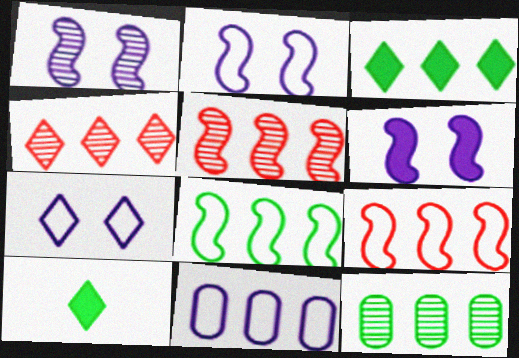[[1, 2, 6], 
[3, 5, 11], 
[3, 8, 12], 
[4, 7, 10]]